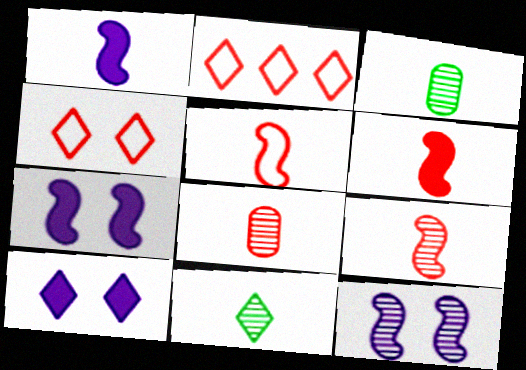[[2, 3, 7], 
[2, 10, 11], 
[5, 6, 9]]